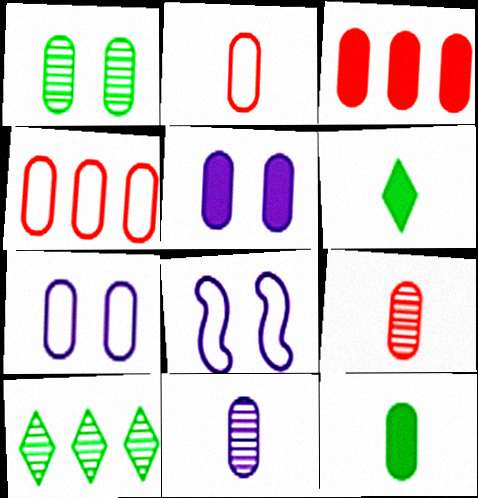[[2, 11, 12], 
[3, 5, 12]]